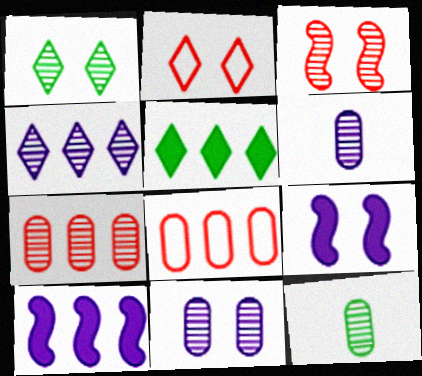[[1, 3, 11], 
[2, 10, 12], 
[3, 4, 12], 
[7, 11, 12]]